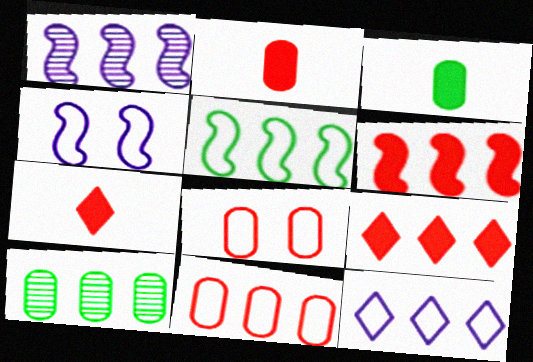[[1, 5, 6], 
[4, 7, 10], 
[5, 11, 12], 
[6, 10, 12]]